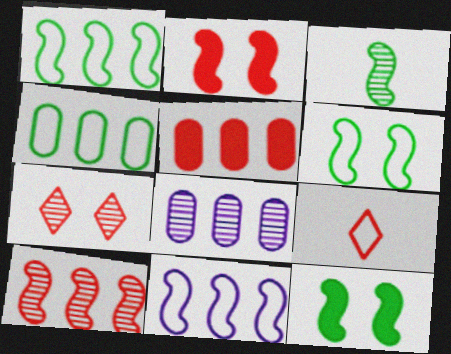[[1, 3, 12], 
[2, 3, 11], 
[3, 7, 8], 
[4, 5, 8], 
[8, 9, 12]]